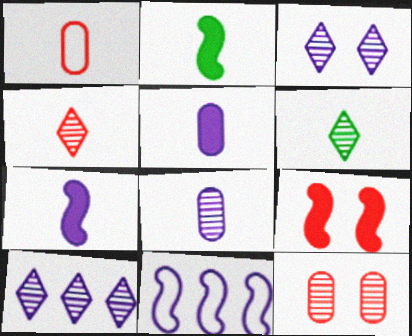[[1, 6, 7], 
[3, 5, 11]]